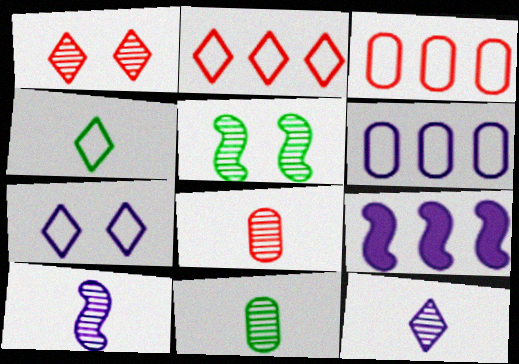[[2, 4, 7]]